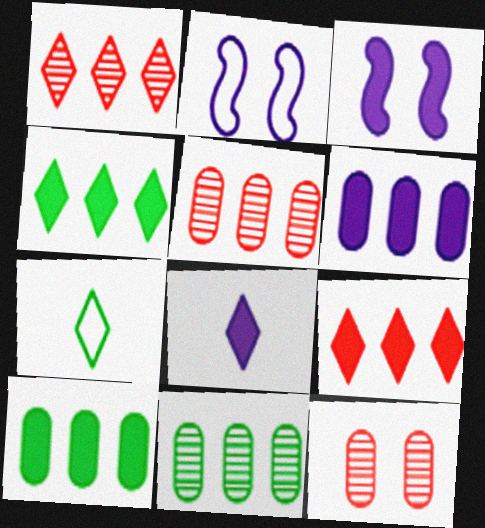[[3, 5, 7], 
[3, 6, 8]]